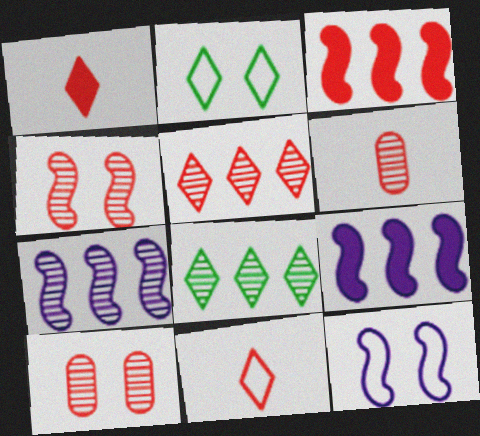[[2, 6, 9], 
[3, 10, 11], 
[4, 5, 6]]